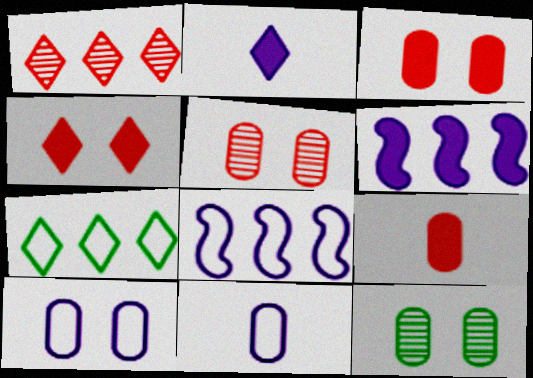[[3, 10, 12]]